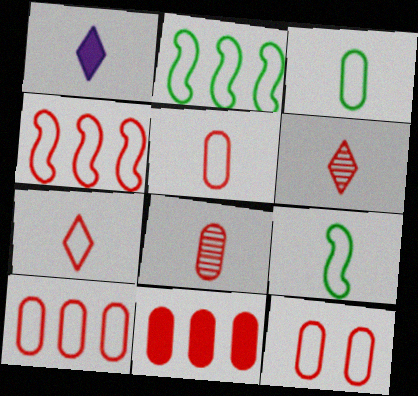[[1, 8, 9], 
[4, 7, 12], 
[5, 10, 12], 
[8, 11, 12]]